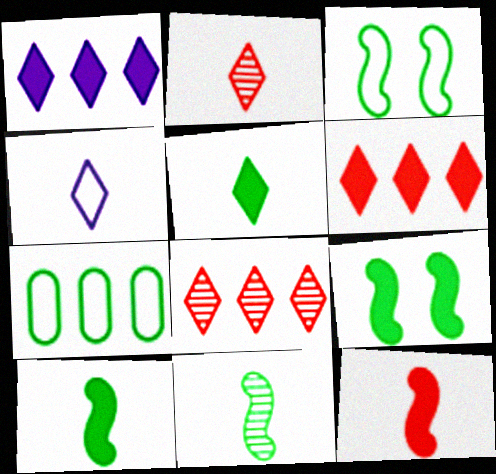[[2, 4, 5]]